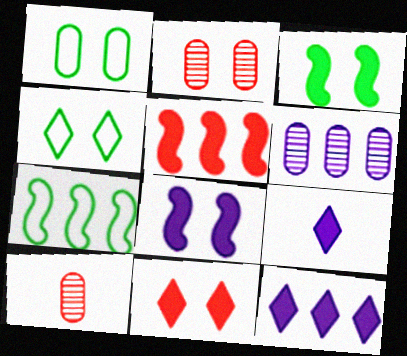[[2, 4, 8], 
[2, 7, 9]]